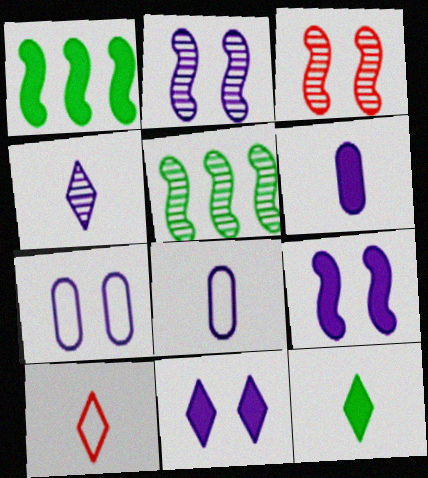[[2, 7, 11], 
[4, 10, 12]]